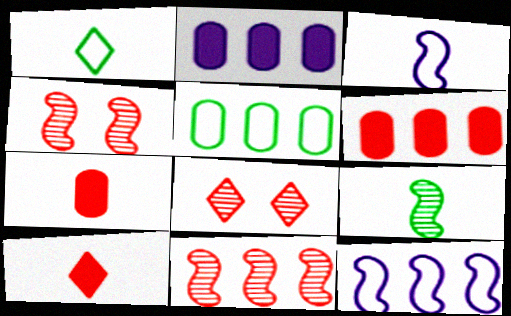[[1, 2, 4]]